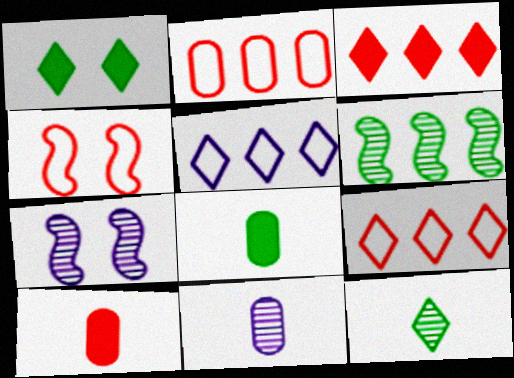[[7, 8, 9]]